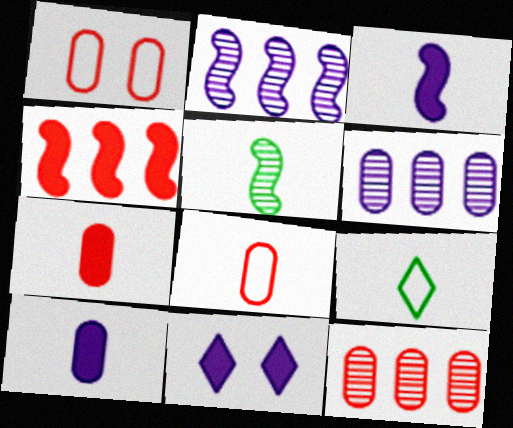[[1, 7, 12]]